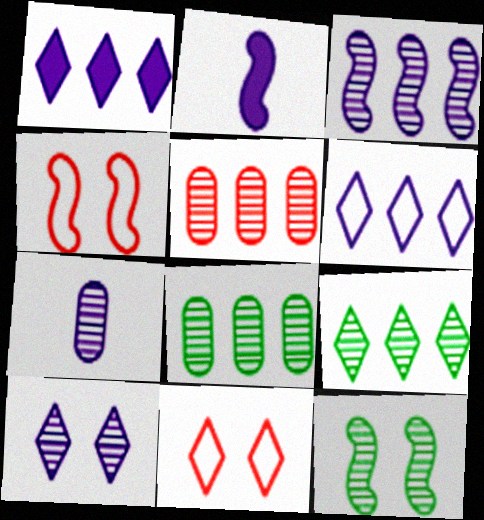[[2, 8, 11], 
[3, 5, 9], 
[3, 7, 10]]